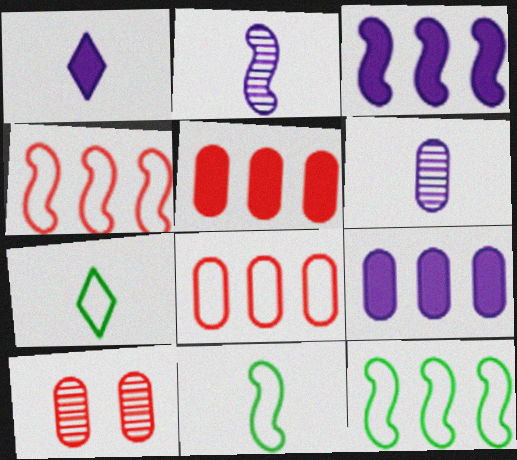[[1, 10, 12], 
[3, 7, 10]]